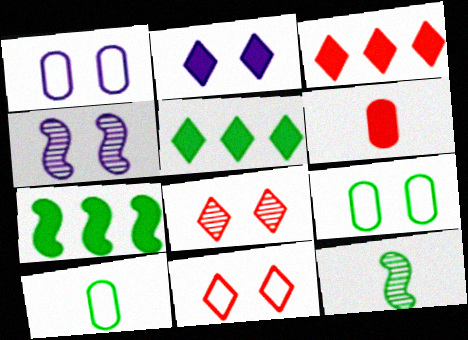[[1, 2, 4], 
[1, 3, 12], 
[2, 6, 7], 
[3, 4, 10], 
[5, 9, 12]]